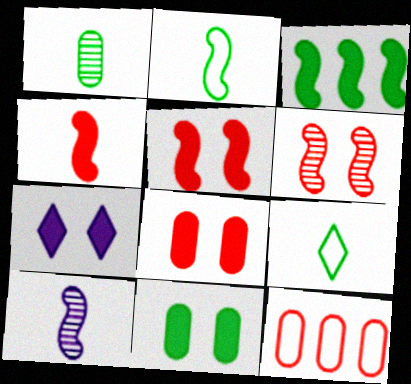[[2, 4, 10], 
[5, 7, 11]]